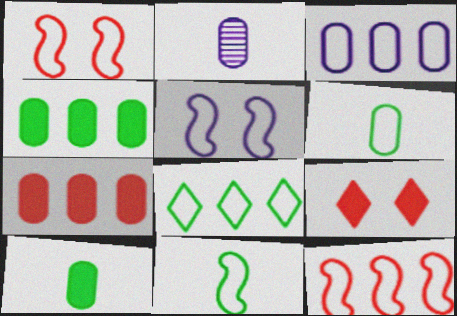[[3, 8, 12], 
[5, 11, 12]]